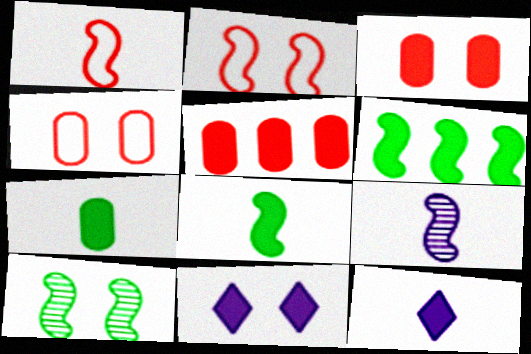[[1, 8, 9], 
[2, 6, 9], 
[3, 6, 12], 
[4, 10, 11], 
[5, 8, 11]]